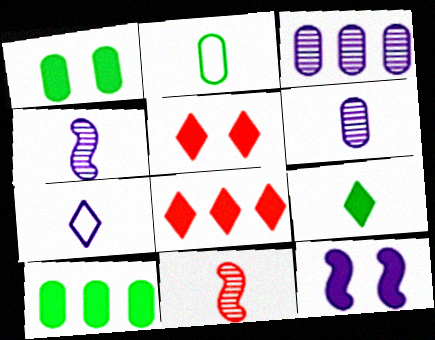[[1, 5, 12], 
[3, 7, 12]]